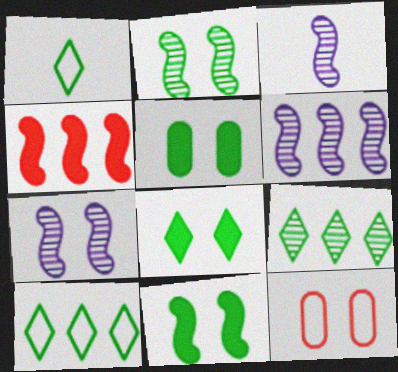[[1, 8, 9], 
[3, 6, 7], 
[5, 8, 11], 
[7, 8, 12]]